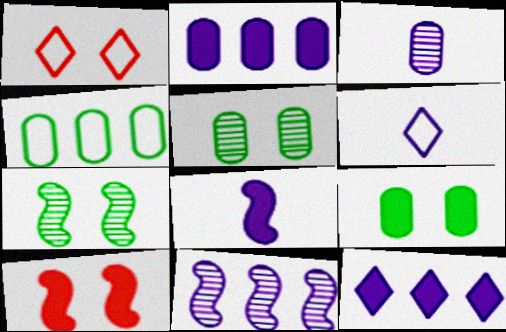[[3, 6, 8]]